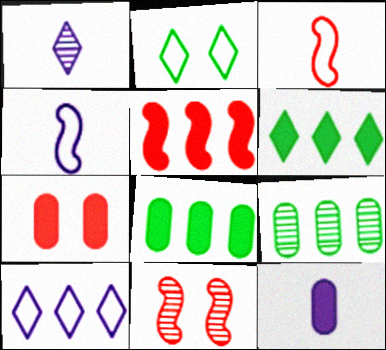[[1, 4, 12], 
[1, 9, 11], 
[3, 5, 11], 
[5, 9, 10], 
[7, 8, 12]]